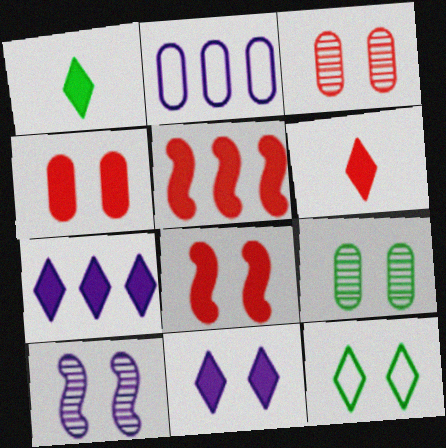[[4, 5, 6], 
[4, 10, 12]]